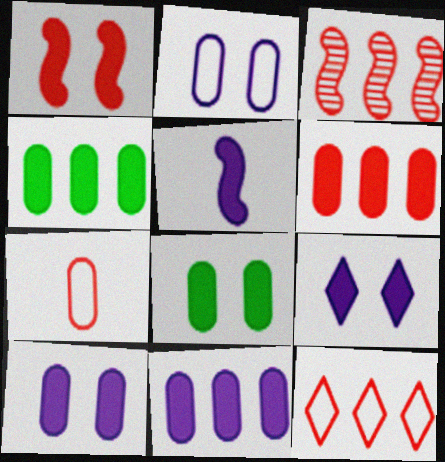[[1, 8, 9], 
[3, 6, 12], 
[4, 6, 11], 
[5, 9, 11]]